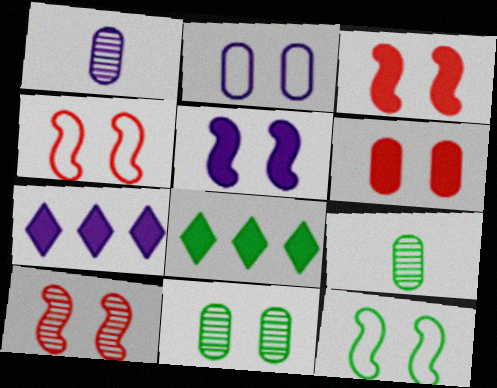[[1, 4, 8], 
[2, 6, 11], 
[3, 4, 10], 
[4, 7, 9], 
[5, 10, 12], 
[8, 9, 12]]